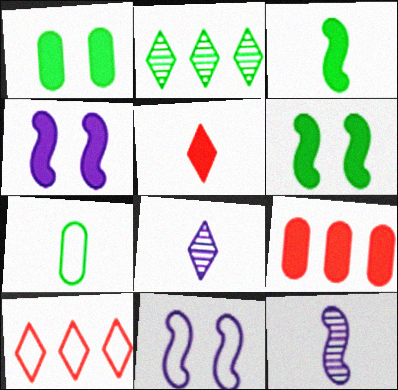[[1, 10, 12], 
[2, 6, 7], 
[5, 7, 12], 
[7, 10, 11]]